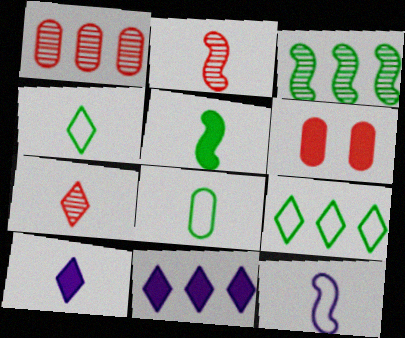[[2, 5, 12], 
[2, 8, 10], 
[4, 7, 10], 
[5, 6, 11]]